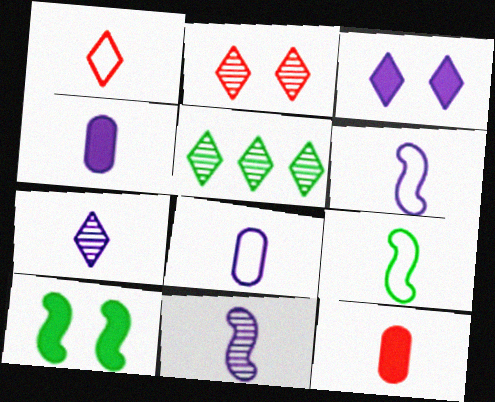[[1, 3, 5], 
[1, 8, 9], 
[2, 5, 7], 
[4, 6, 7], 
[7, 9, 12]]